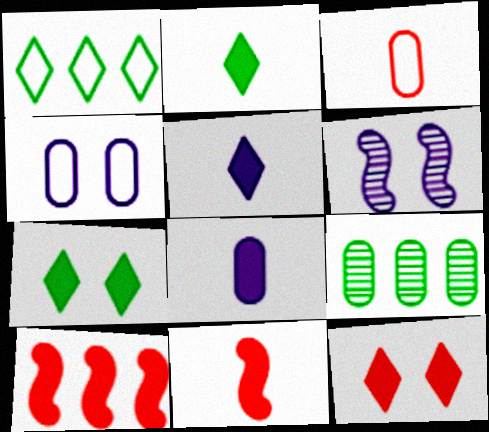[[2, 8, 11], 
[7, 8, 10]]